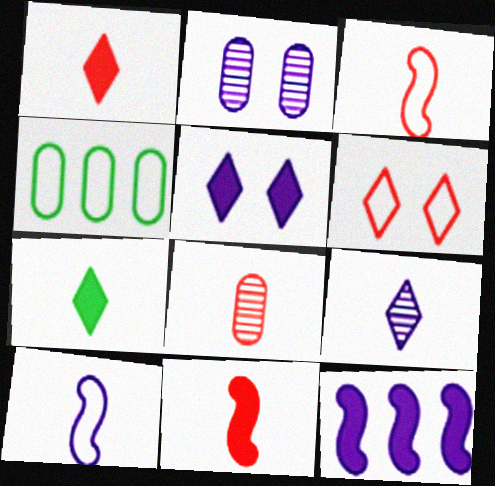[[1, 3, 8], 
[4, 6, 10], 
[7, 8, 10]]